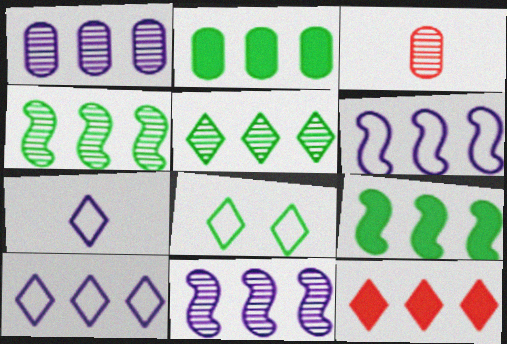[[5, 10, 12]]